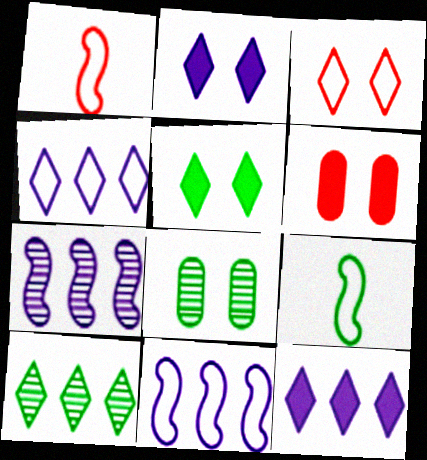[[1, 8, 12]]